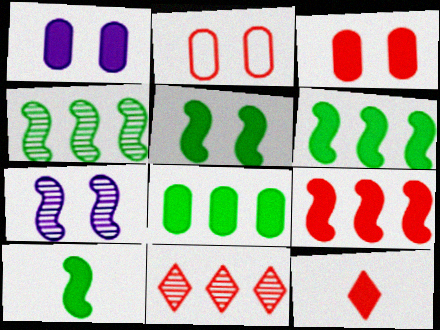[[1, 6, 12], 
[3, 9, 12], 
[5, 6, 10]]